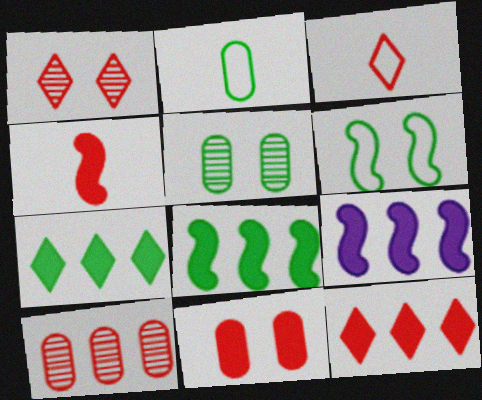[[1, 2, 9], 
[1, 3, 12], 
[3, 5, 9], 
[4, 11, 12]]